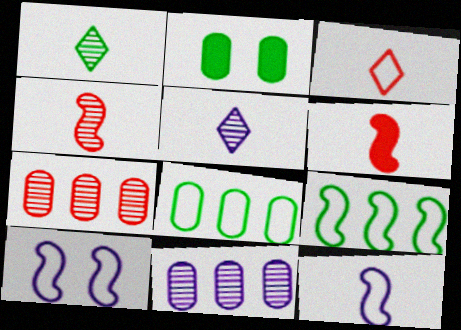[[1, 2, 9], 
[3, 8, 10]]